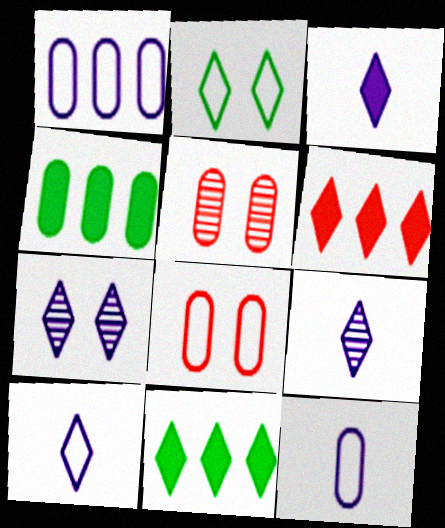[[2, 6, 9], 
[3, 9, 10], 
[4, 5, 12]]